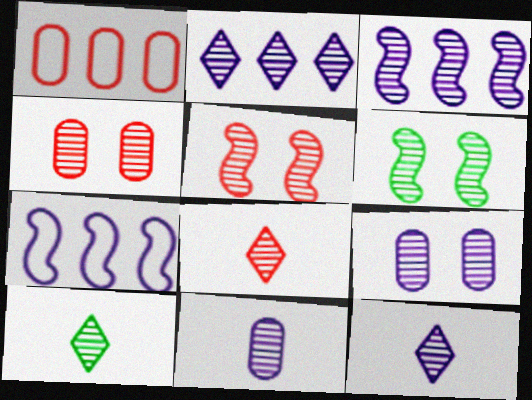[[3, 4, 10], 
[3, 9, 12], 
[8, 10, 12]]